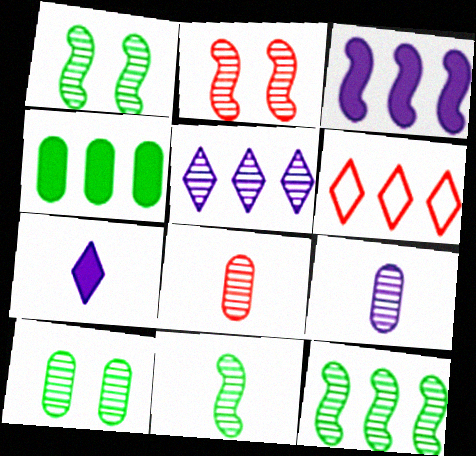[[1, 5, 8], 
[1, 11, 12]]